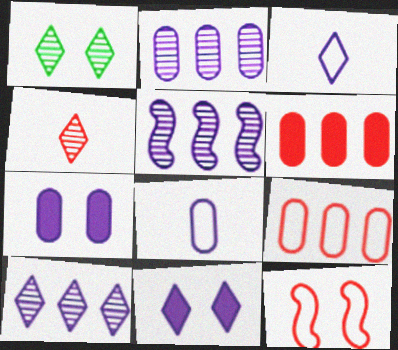[[1, 4, 10], 
[1, 7, 12], 
[2, 5, 10], 
[2, 7, 8], 
[3, 5, 7], 
[3, 10, 11], 
[4, 6, 12], 
[5, 8, 11]]